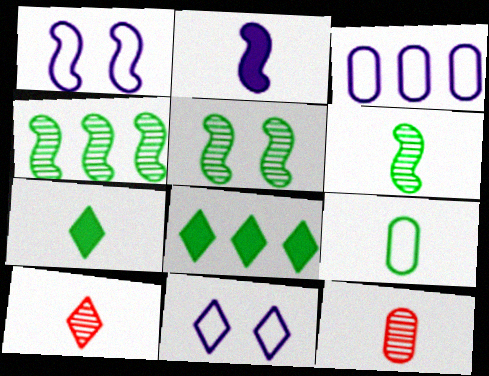[[1, 8, 12], 
[2, 9, 10], 
[4, 5, 6], 
[5, 8, 9], 
[6, 7, 9], 
[8, 10, 11]]